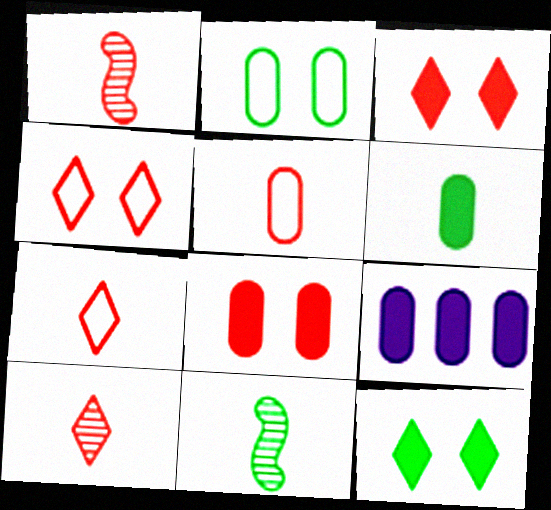[[4, 9, 11], 
[6, 8, 9]]